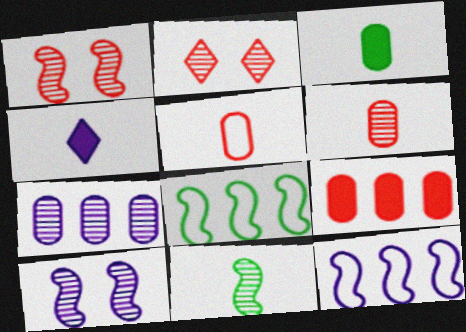[[2, 3, 12], 
[2, 7, 11], 
[4, 5, 11]]